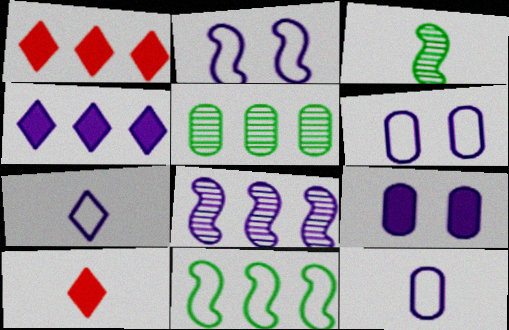[[1, 3, 6], 
[2, 5, 10], 
[3, 10, 12], 
[7, 8, 9]]